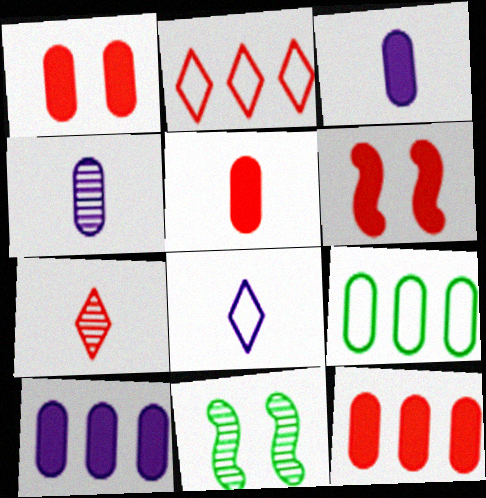[[1, 4, 9], 
[1, 5, 12], 
[2, 3, 11], 
[8, 11, 12]]